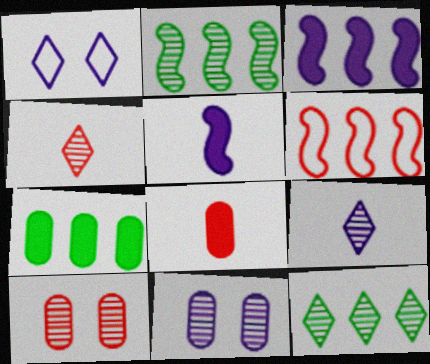[[1, 2, 8], 
[2, 3, 6], 
[2, 4, 11], 
[2, 9, 10]]